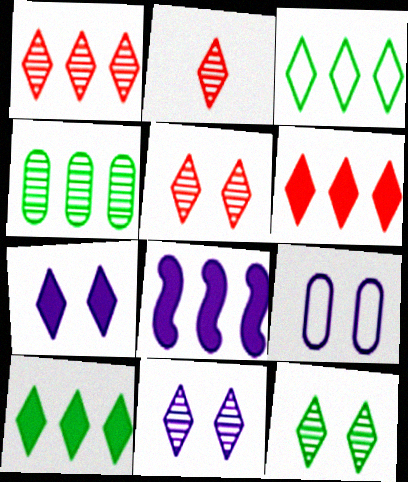[[1, 2, 5], 
[2, 3, 7], 
[5, 11, 12]]